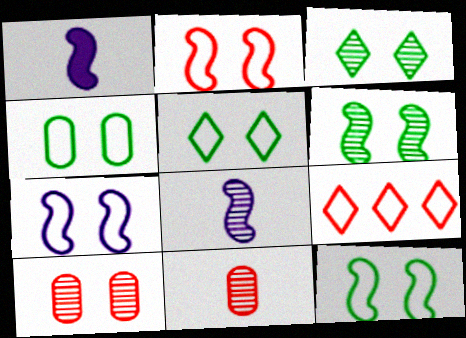[[2, 7, 12], 
[4, 5, 12]]